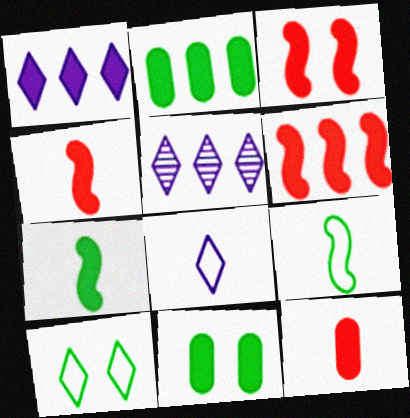[[1, 2, 6], 
[1, 4, 11], 
[3, 4, 6]]